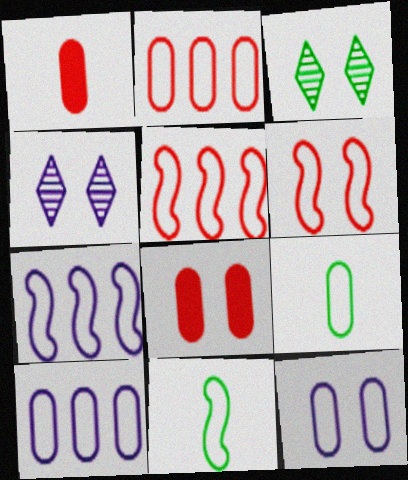[[1, 3, 7], 
[2, 9, 12], 
[6, 7, 11]]